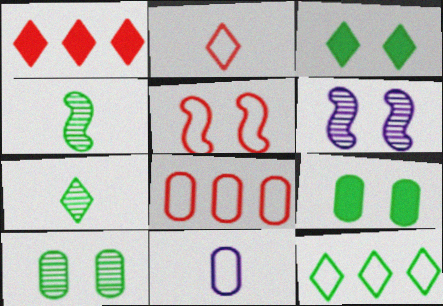[[2, 5, 8], 
[3, 7, 12], 
[4, 9, 12], 
[5, 11, 12]]